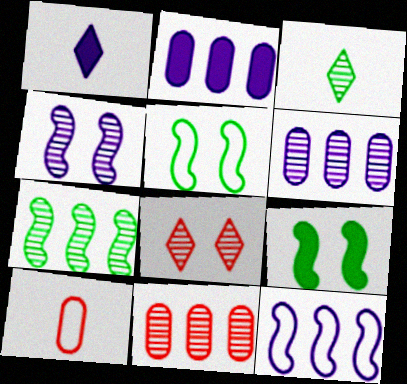[[1, 5, 11], 
[3, 4, 11]]